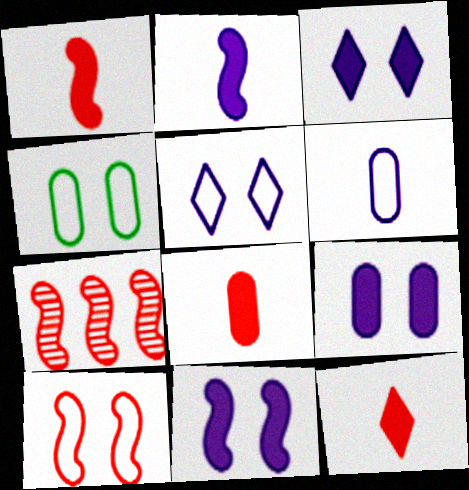[[1, 7, 10], 
[1, 8, 12], 
[3, 9, 11], 
[4, 5, 10]]